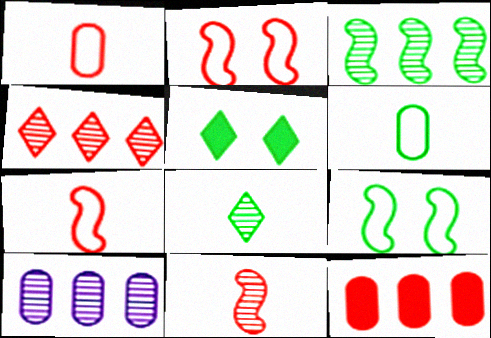[[3, 4, 10], 
[3, 5, 6], 
[5, 7, 10]]